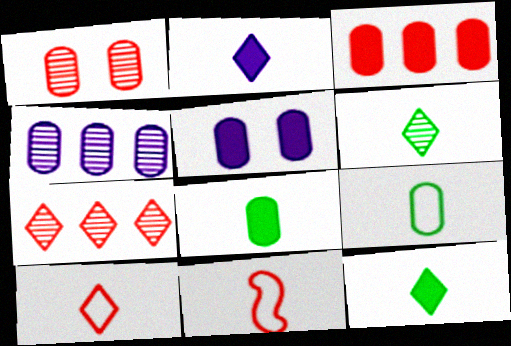[[2, 6, 10], 
[3, 5, 8]]